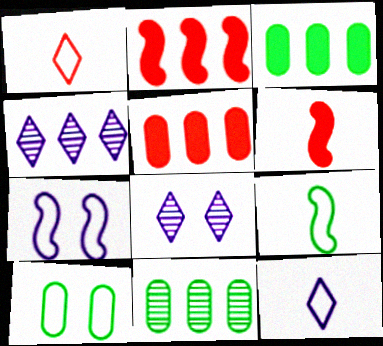[[4, 6, 10], 
[5, 8, 9]]